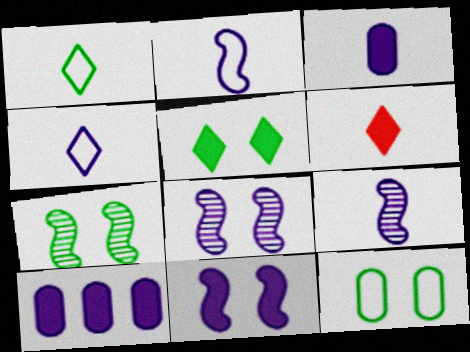[[3, 4, 9], 
[4, 8, 10], 
[5, 7, 12]]